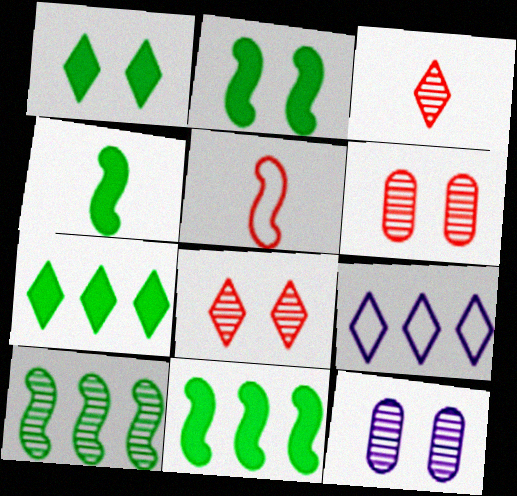[[1, 3, 9], 
[2, 4, 11], 
[3, 10, 12], 
[4, 6, 9], 
[5, 7, 12]]